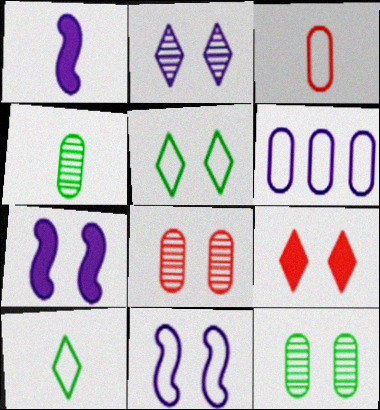[[1, 2, 6], 
[2, 5, 9], 
[5, 7, 8], 
[9, 11, 12]]